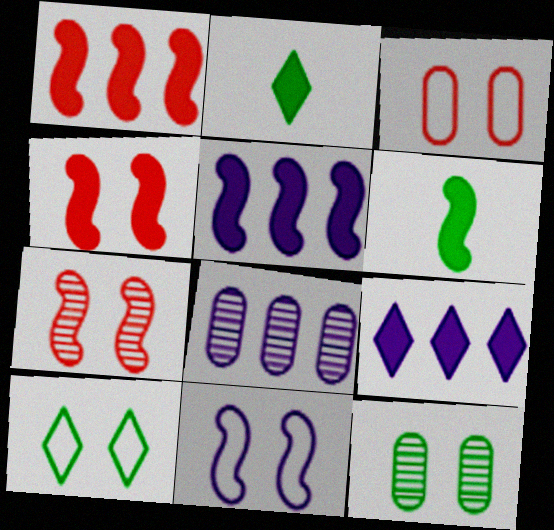[[3, 10, 11], 
[4, 5, 6]]